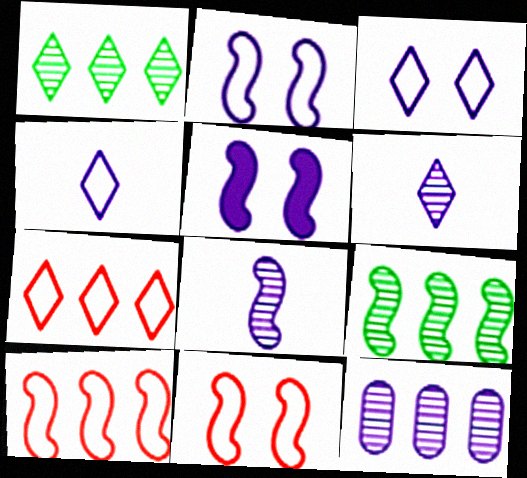[[4, 5, 12]]